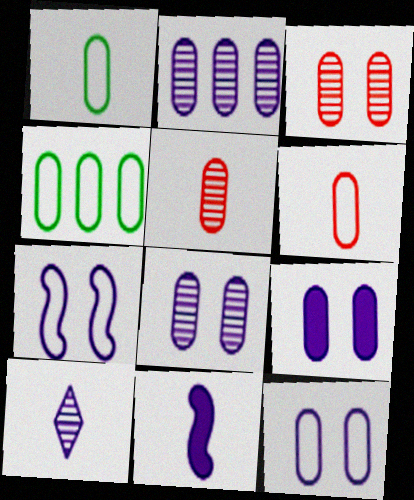[[4, 5, 9], 
[4, 6, 12], 
[8, 9, 12]]